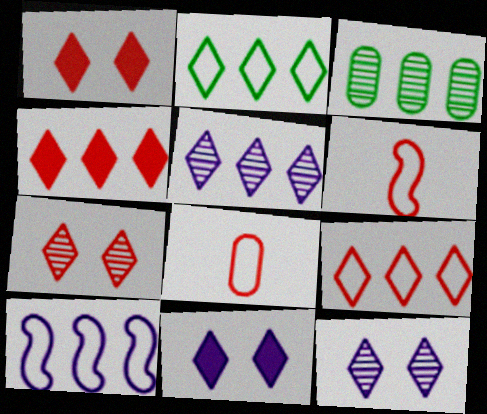[[2, 4, 5], 
[3, 4, 10], 
[3, 6, 11]]